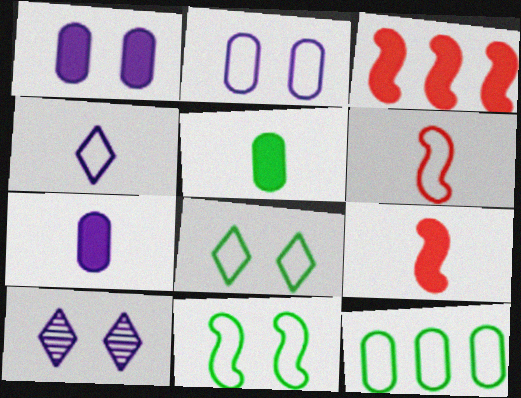[[9, 10, 12]]